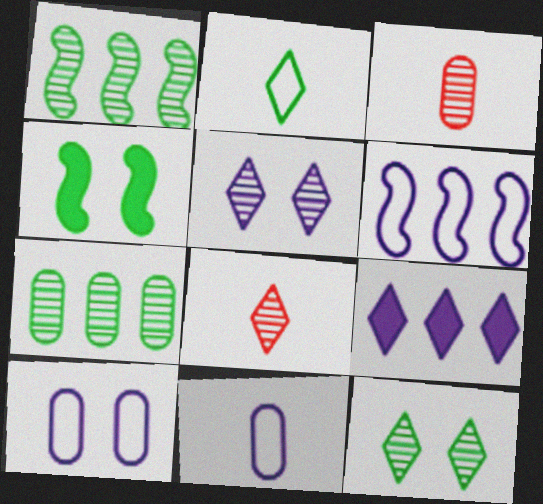[[1, 3, 5], 
[2, 4, 7]]